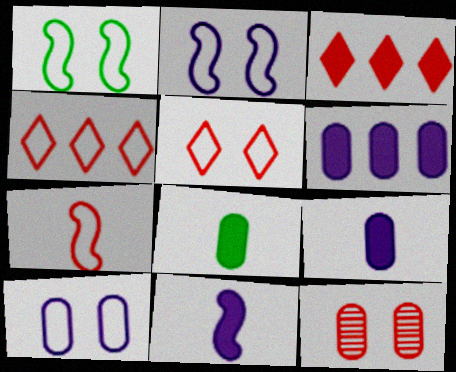[[1, 5, 10], 
[3, 7, 12]]